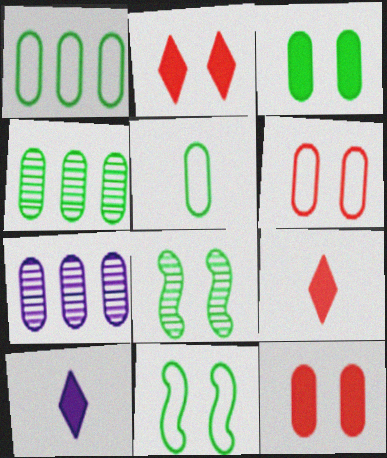[[3, 4, 5], 
[5, 7, 12], 
[7, 9, 11]]